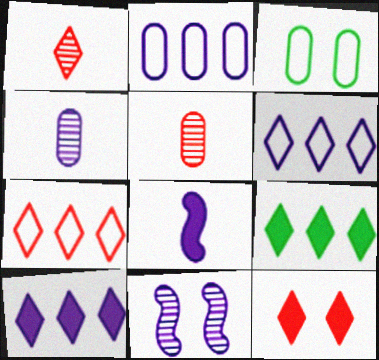[[1, 7, 12], 
[3, 11, 12]]